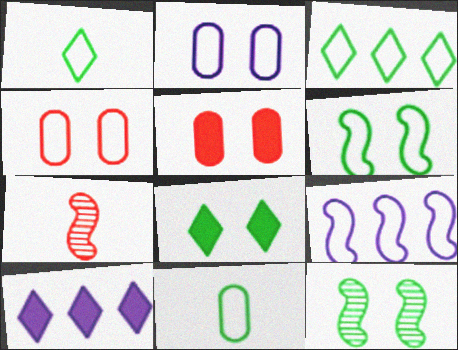[[1, 4, 9], 
[3, 6, 11]]